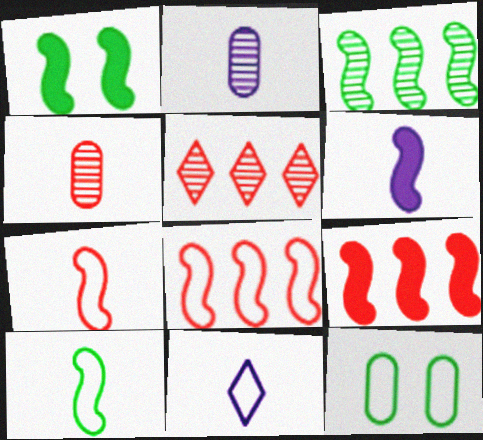[[1, 3, 10], 
[1, 6, 9], 
[2, 6, 11], 
[5, 6, 12], 
[8, 11, 12]]